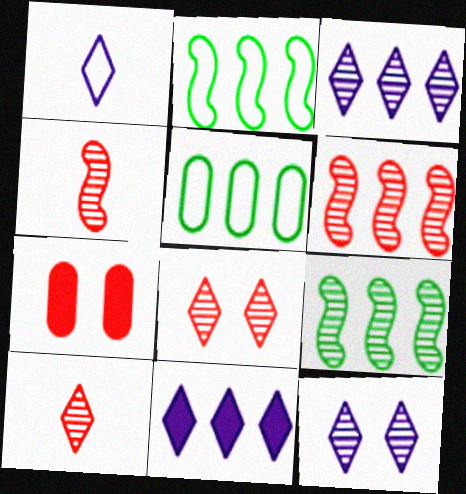[[1, 7, 9], 
[1, 11, 12], 
[5, 6, 11]]